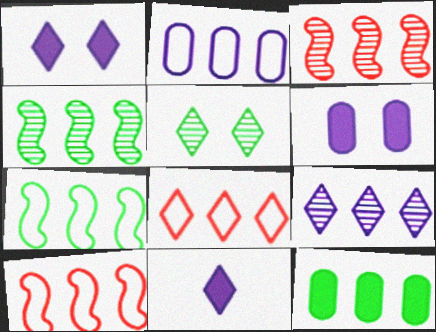[[2, 7, 8], 
[5, 8, 11], 
[9, 10, 12]]